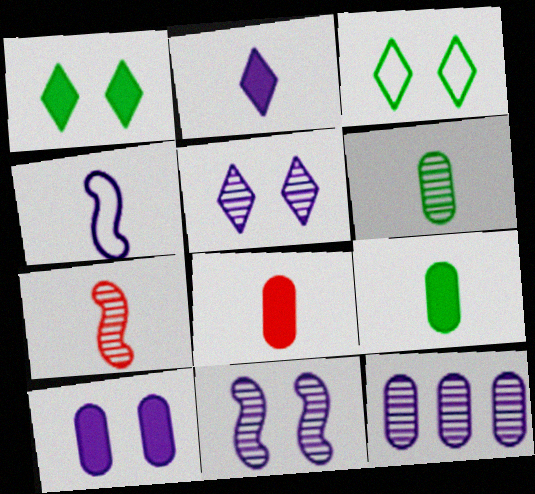[]